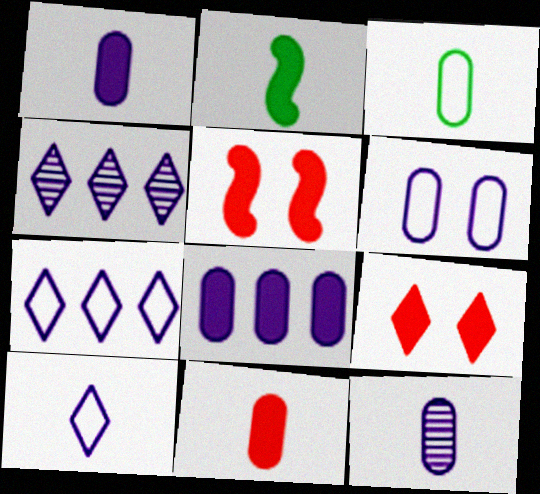[[2, 8, 9], 
[3, 4, 5], 
[3, 11, 12], 
[6, 8, 12]]